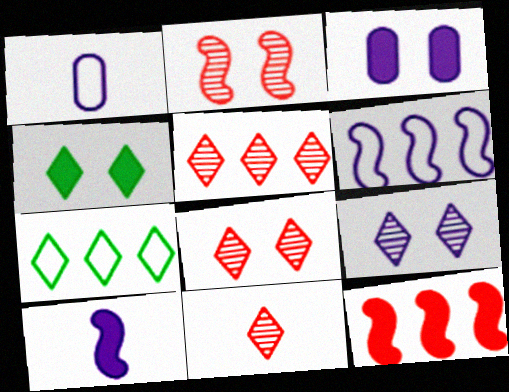[[5, 8, 11]]